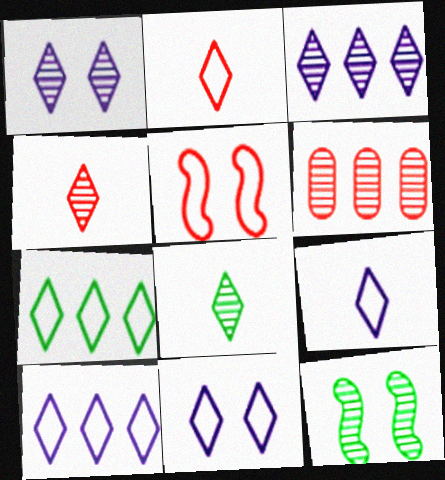[[2, 7, 11], 
[9, 10, 11]]